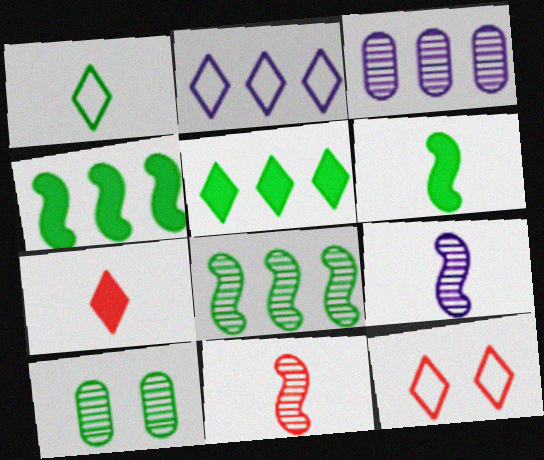[[1, 2, 12], 
[1, 4, 10], 
[3, 6, 12]]